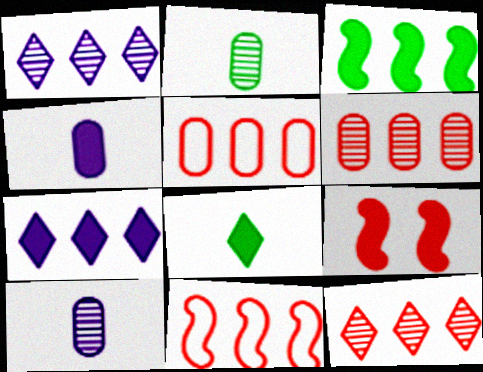[[1, 3, 5]]